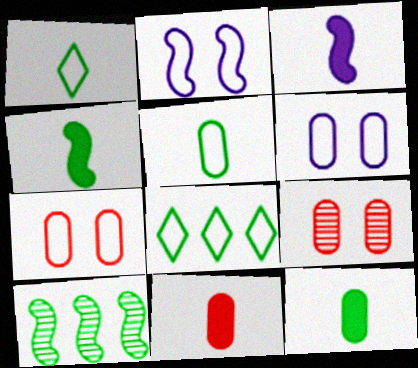[[3, 8, 9]]